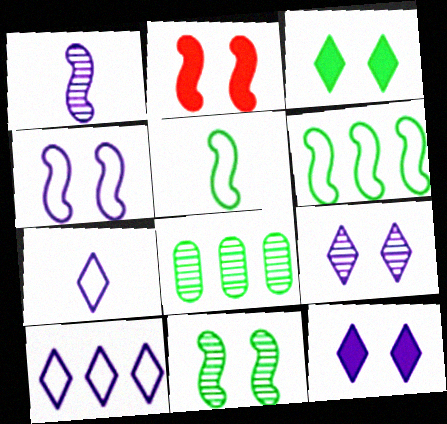[[1, 2, 6], 
[2, 4, 11], 
[2, 7, 8], 
[3, 5, 8]]